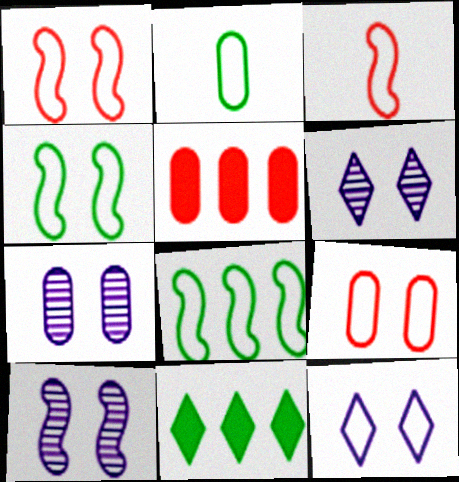[[2, 5, 7], 
[3, 7, 11], 
[4, 9, 12], 
[6, 7, 10]]